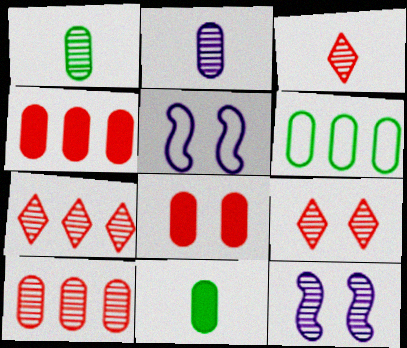[[1, 7, 12], 
[2, 6, 8], 
[3, 7, 9], 
[5, 7, 11]]